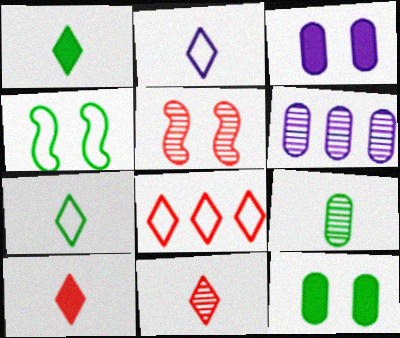[[1, 2, 11], 
[4, 6, 10]]